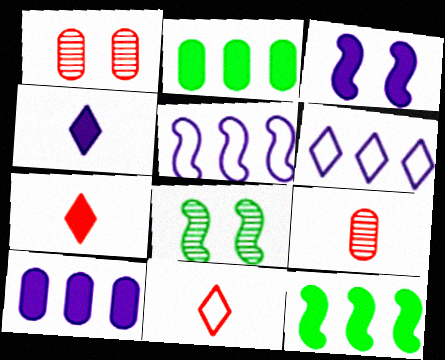[[2, 3, 7], 
[3, 4, 10], 
[8, 10, 11]]